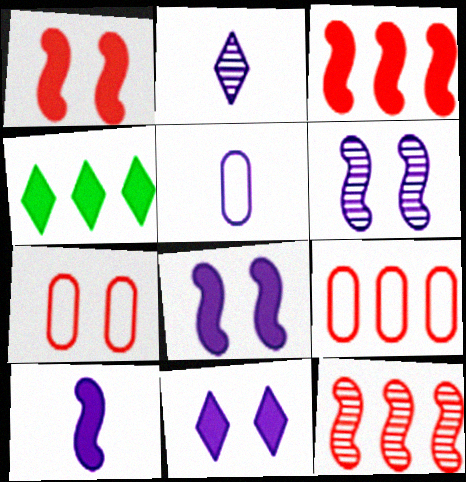[[2, 5, 10]]